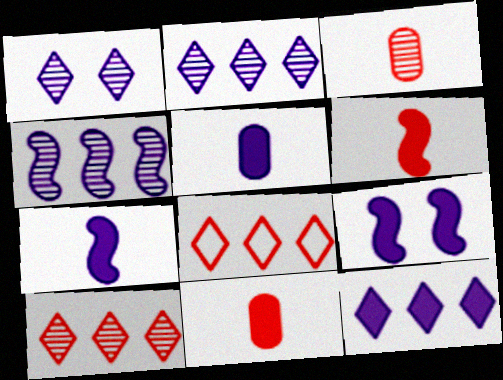[[5, 9, 12]]